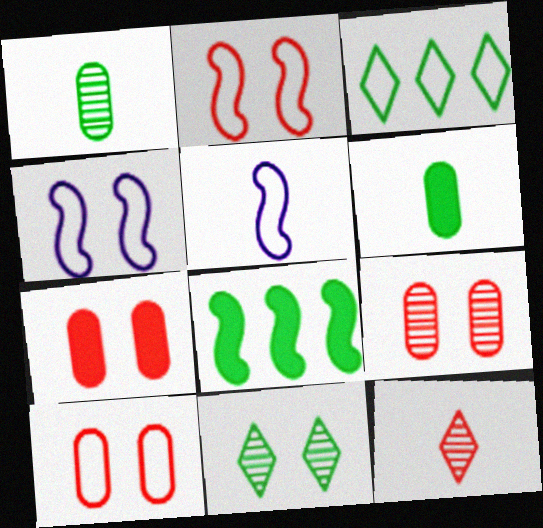[[3, 5, 10], 
[4, 7, 11], 
[5, 6, 12], 
[7, 9, 10]]